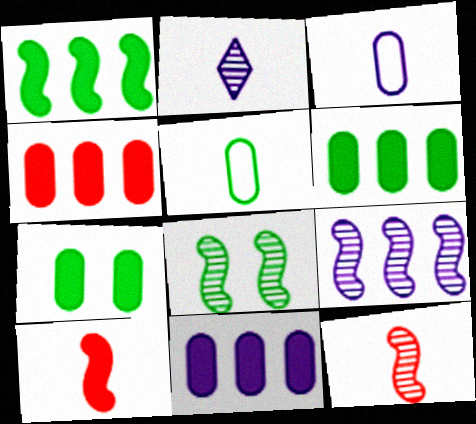[[2, 5, 10], 
[4, 6, 11], 
[8, 9, 12]]